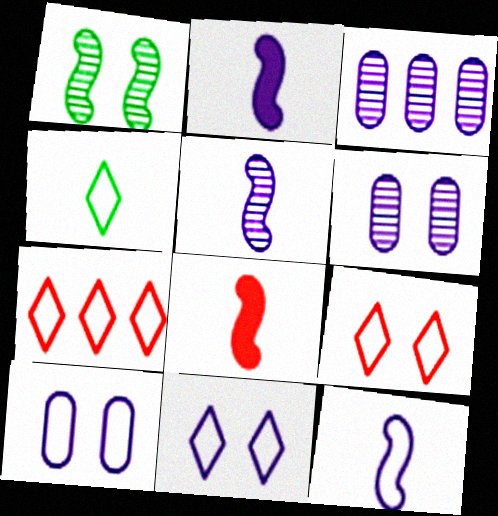[[2, 3, 11], 
[2, 5, 12], 
[4, 7, 11]]